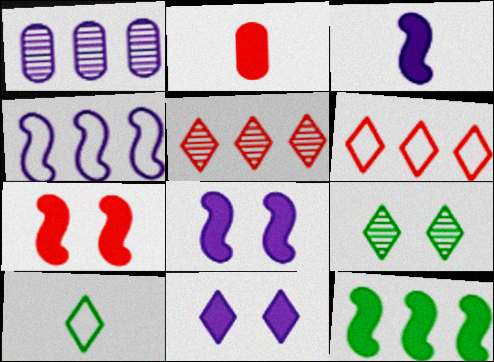[[1, 6, 12], 
[1, 7, 10], 
[2, 4, 9], 
[2, 11, 12], 
[3, 7, 12], 
[5, 10, 11]]